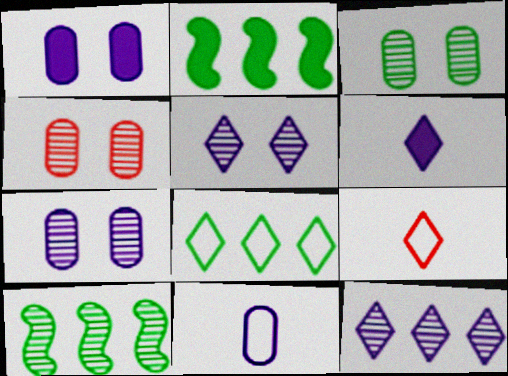[[1, 9, 10], 
[2, 7, 9], 
[3, 4, 7]]